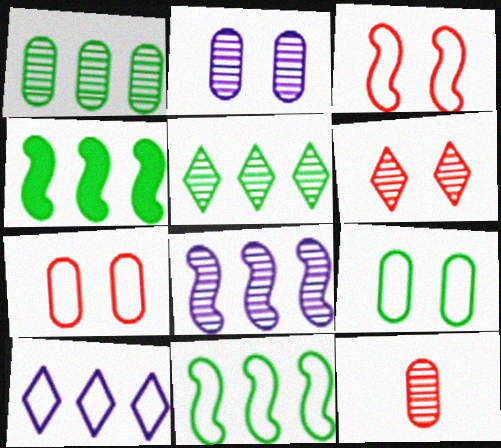[[1, 2, 12]]